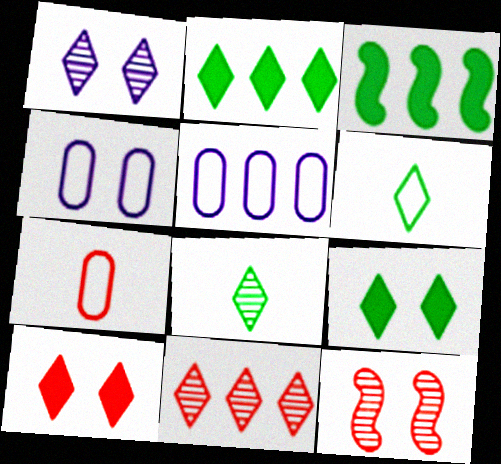[[1, 3, 7], 
[1, 8, 11], 
[3, 5, 11], 
[4, 9, 12]]